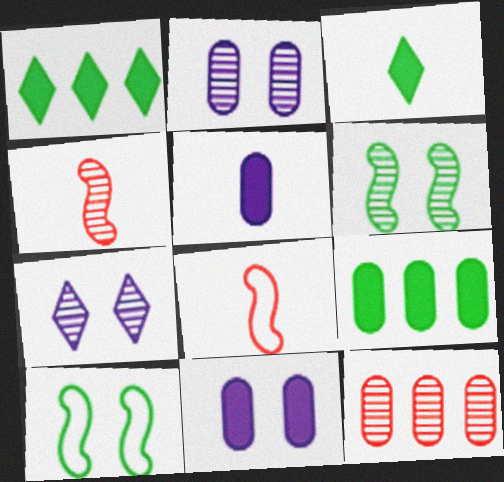[[1, 2, 8], 
[7, 8, 9]]